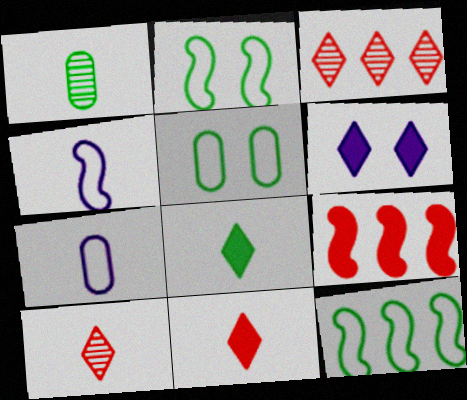[[1, 4, 11]]